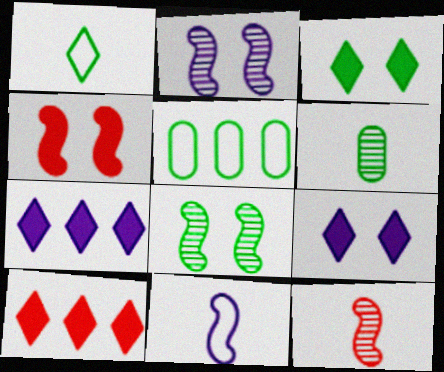[[5, 9, 12]]